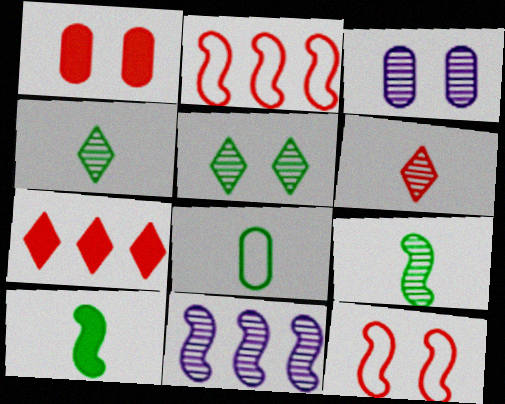[[1, 2, 6], 
[4, 8, 10], 
[10, 11, 12]]